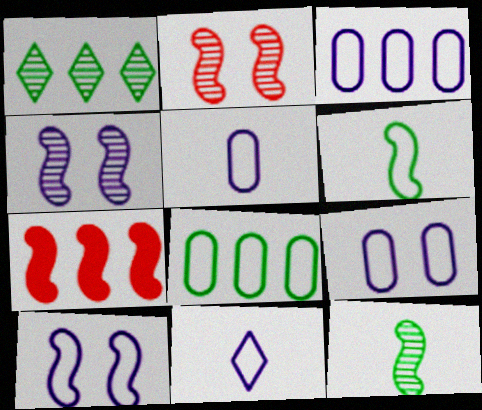[[1, 3, 7], 
[3, 5, 9], 
[3, 10, 11], 
[4, 6, 7], 
[7, 10, 12]]